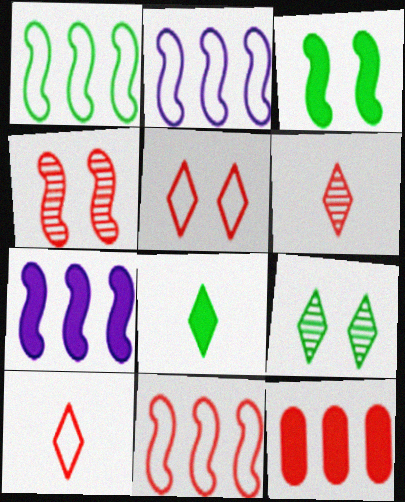[[1, 2, 11], 
[4, 10, 12]]